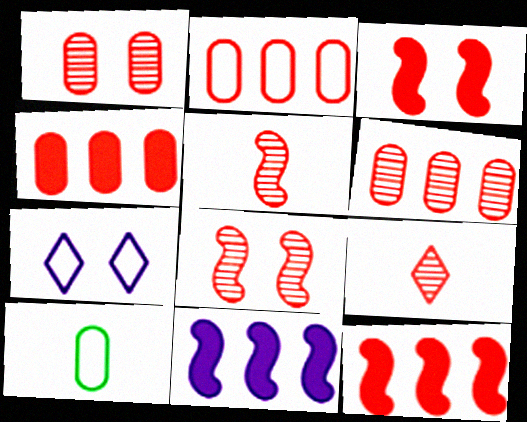[[2, 3, 9], 
[2, 4, 6], 
[6, 8, 9]]